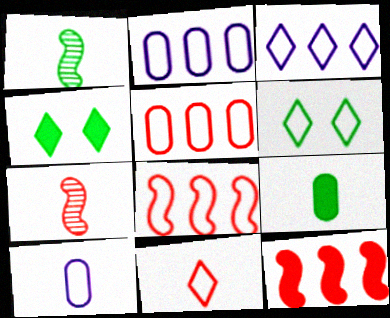[[2, 4, 7], 
[3, 6, 11], 
[6, 8, 10]]